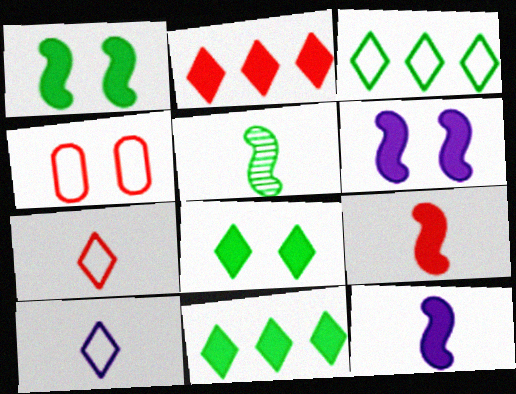[]